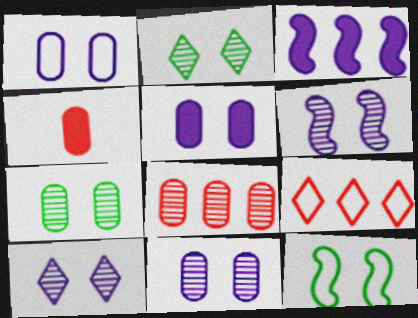[[1, 5, 11], 
[6, 10, 11]]